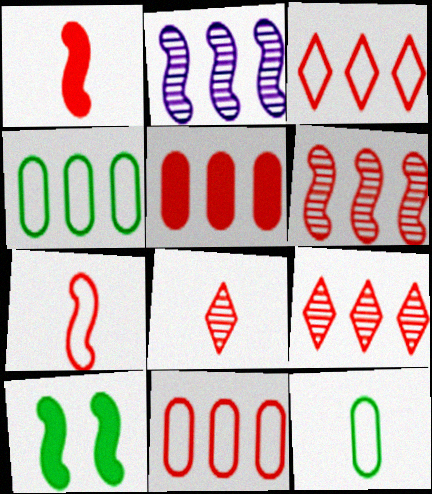[[2, 7, 10], 
[3, 5, 6]]